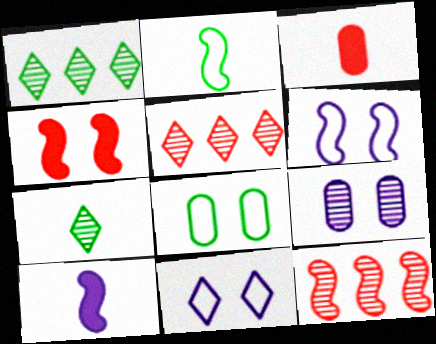[[1, 3, 6], 
[5, 8, 10], 
[7, 9, 12]]